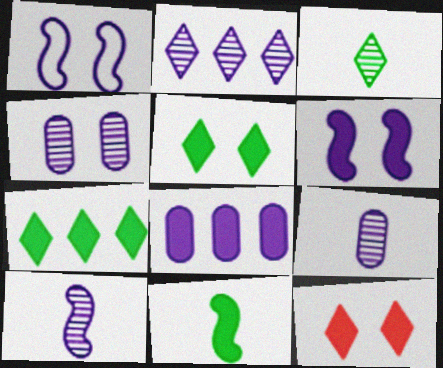[[2, 4, 10], 
[8, 11, 12]]